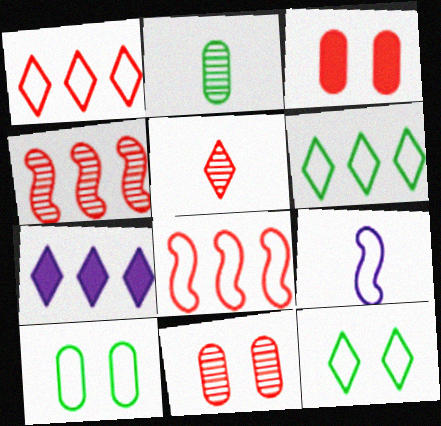[[1, 9, 10], 
[3, 5, 8], 
[4, 5, 11], 
[5, 7, 12]]